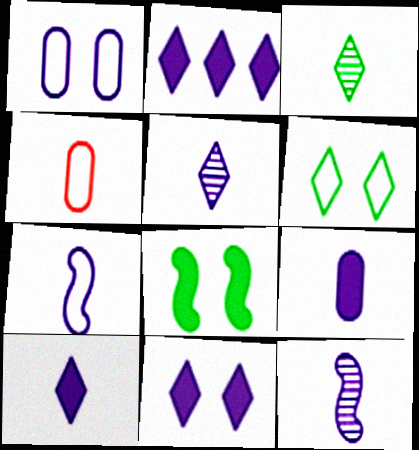[[1, 2, 12], 
[2, 10, 11], 
[5, 7, 9]]